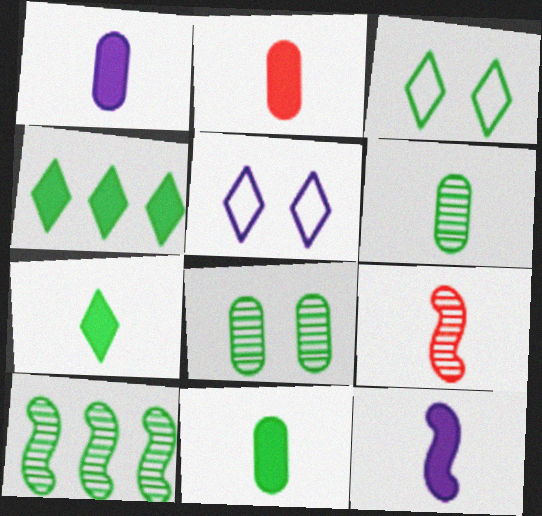[[1, 2, 11], 
[2, 5, 10], 
[2, 7, 12], 
[3, 10, 11]]